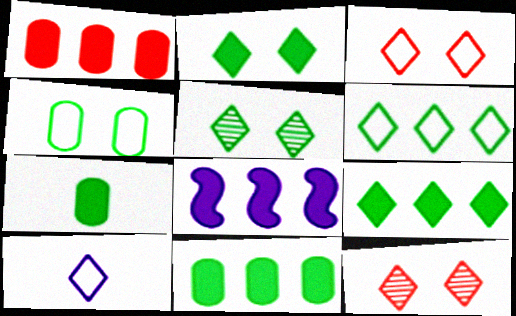[[1, 8, 9], 
[3, 6, 10], 
[9, 10, 12]]